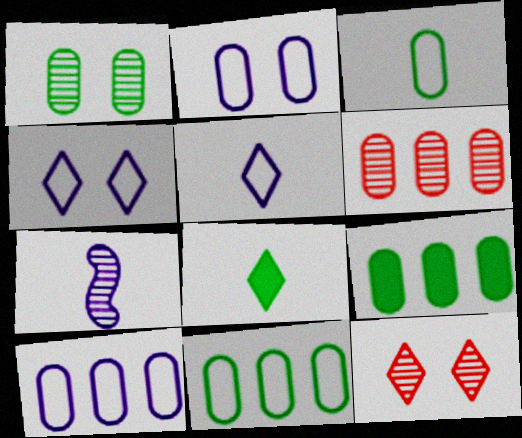[[1, 3, 9], 
[6, 9, 10]]